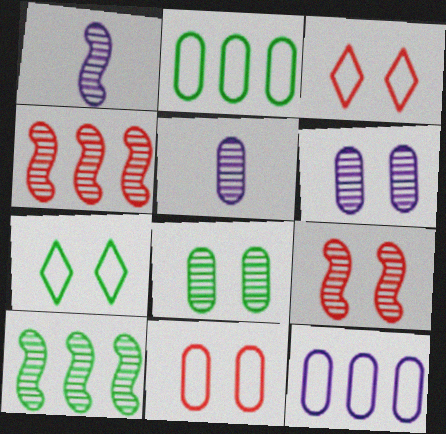[[1, 9, 10]]